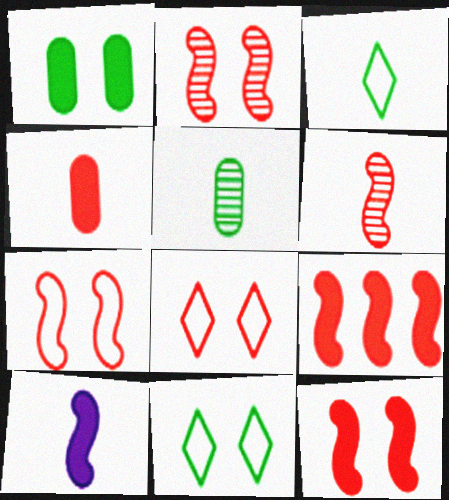[[2, 7, 12], 
[6, 7, 9]]